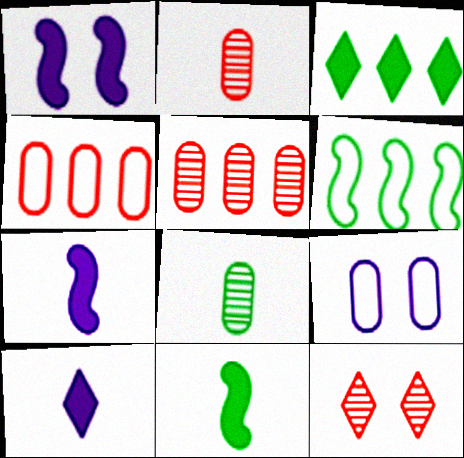[]